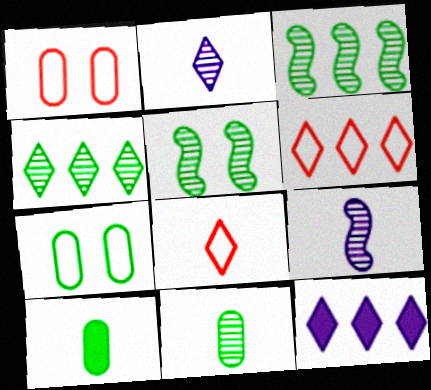[[4, 5, 11], 
[4, 6, 12], 
[8, 9, 10]]